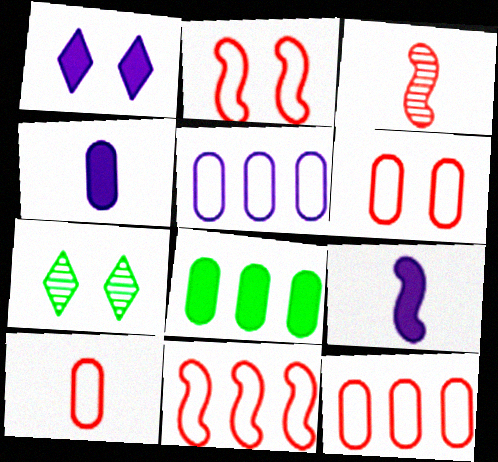[[4, 7, 11], 
[6, 10, 12], 
[7, 9, 12]]